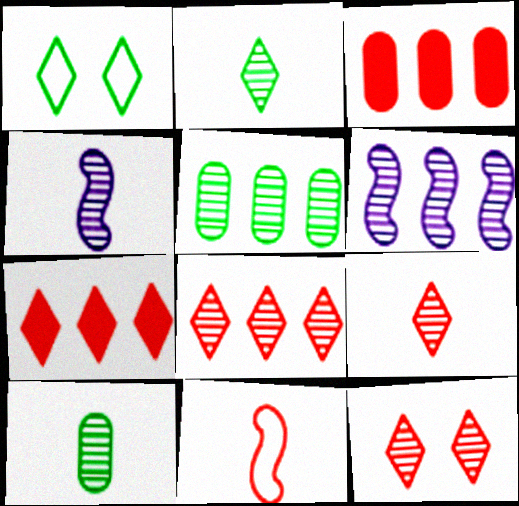[[1, 3, 4], 
[3, 11, 12], 
[4, 5, 12], 
[4, 9, 10], 
[5, 6, 8], 
[6, 10, 12], 
[8, 9, 12]]